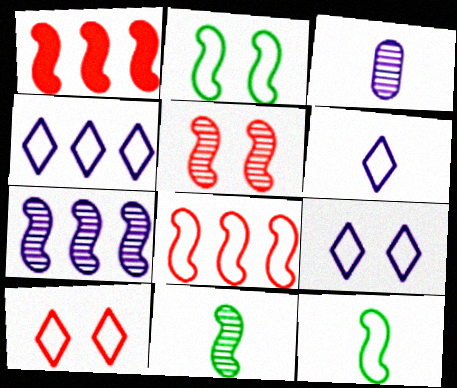[[4, 6, 9], 
[5, 7, 11]]